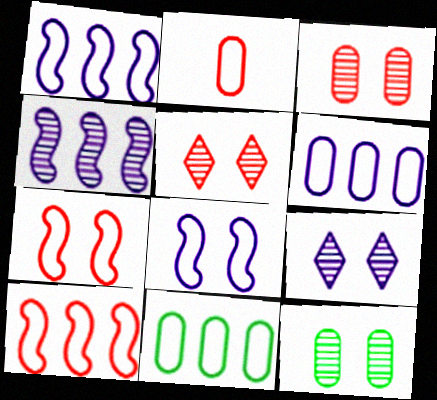[]